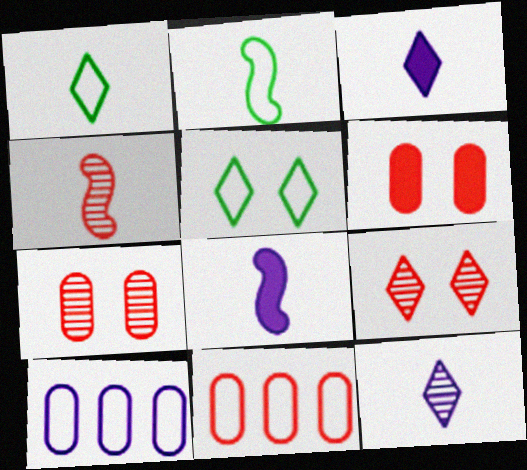[[2, 4, 8]]